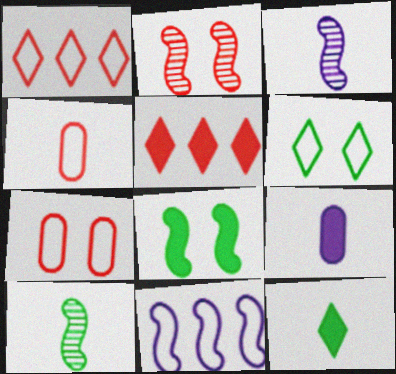[[2, 4, 5], 
[3, 4, 12], 
[4, 6, 11], 
[5, 8, 9]]